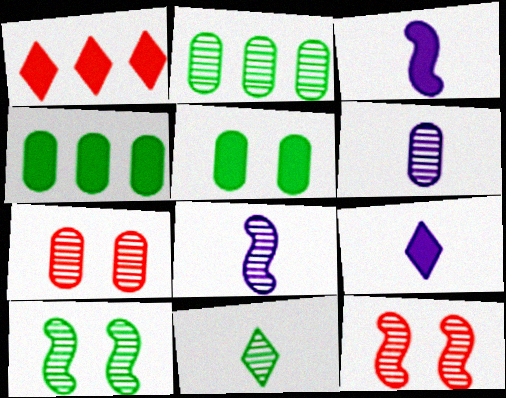[[1, 3, 5], 
[2, 6, 7], 
[2, 10, 11]]